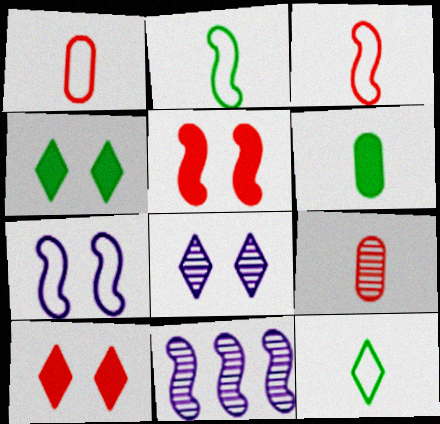[[1, 4, 11], 
[2, 5, 11]]